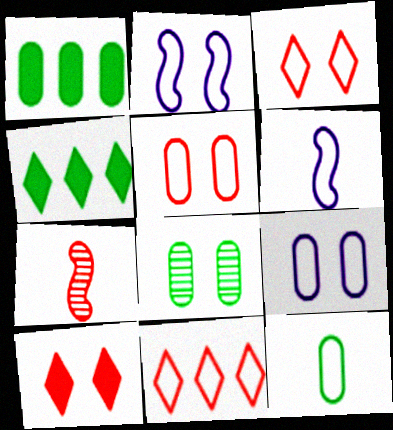[[1, 8, 12], 
[2, 8, 10], 
[2, 11, 12], 
[4, 7, 9]]